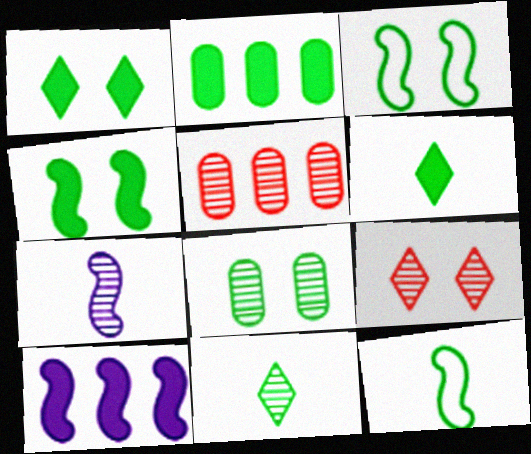[[1, 3, 8], 
[2, 3, 11], 
[2, 4, 6]]